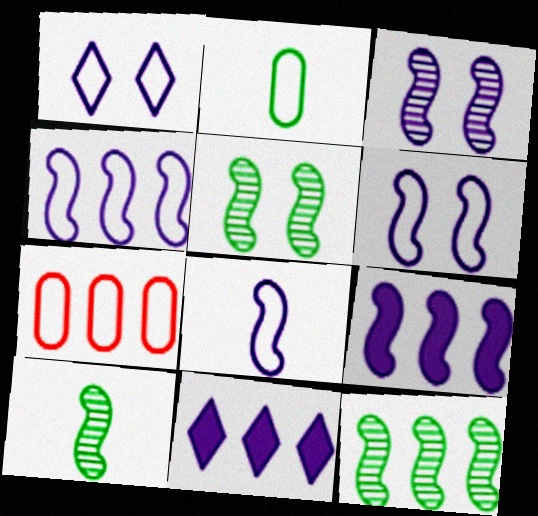[[3, 8, 9], 
[4, 6, 8], 
[5, 10, 12], 
[7, 11, 12]]